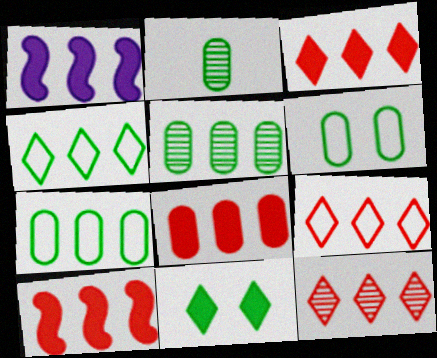[[1, 5, 9], 
[1, 7, 12], 
[3, 8, 10], 
[3, 9, 12]]